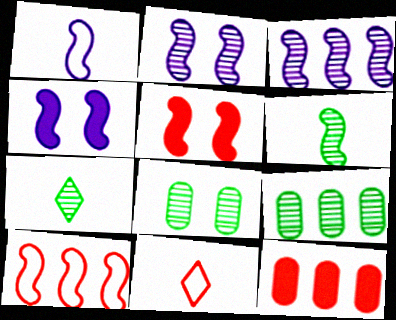[[1, 3, 4], 
[4, 6, 10], 
[4, 9, 11]]